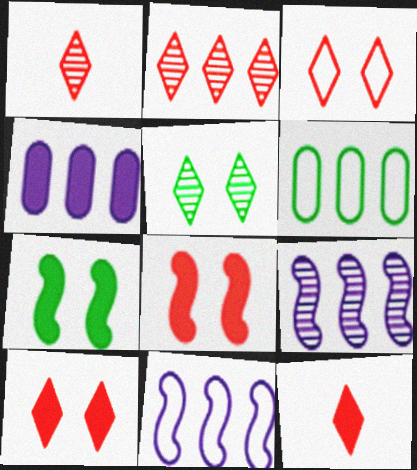[[2, 3, 12], 
[4, 7, 12]]